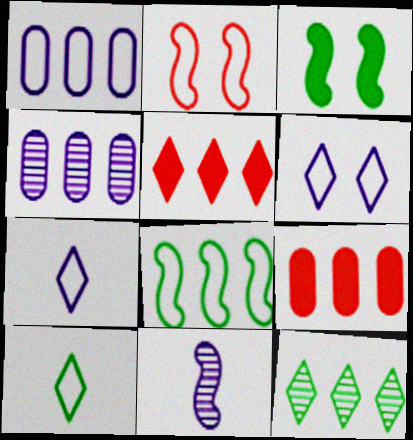[[1, 2, 10], 
[4, 5, 8]]